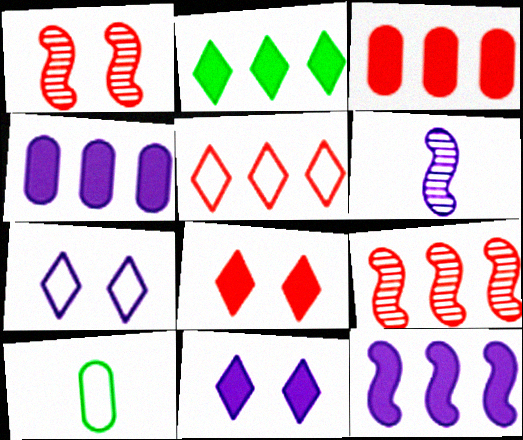[[2, 3, 12], 
[3, 5, 9], 
[4, 6, 7], 
[9, 10, 11]]